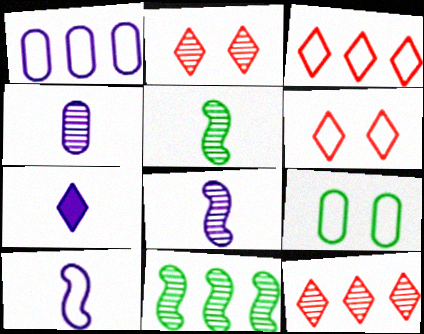[[2, 4, 11], 
[3, 9, 10], 
[4, 7, 10]]